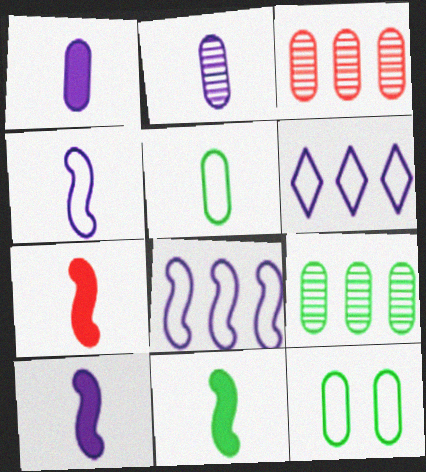[[1, 3, 12], 
[7, 10, 11]]